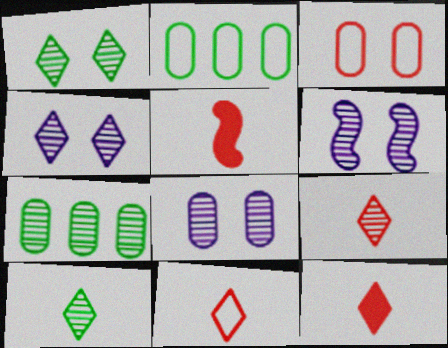[[2, 4, 5], 
[2, 6, 12], 
[4, 6, 8], 
[6, 7, 9], 
[9, 11, 12]]